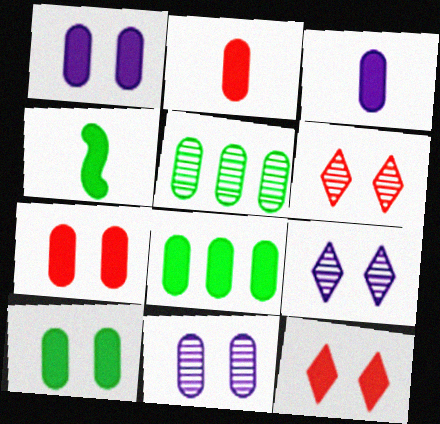[[1, 2, 8], 
[1, 7, 10], 
[3, 7, 8]]